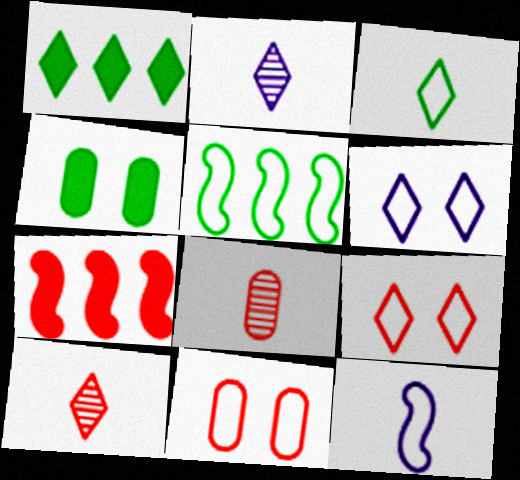[[1, 2, 9], 
[1, 6, 10], 
[7, 8, 9], 
[7, 10, 11]]